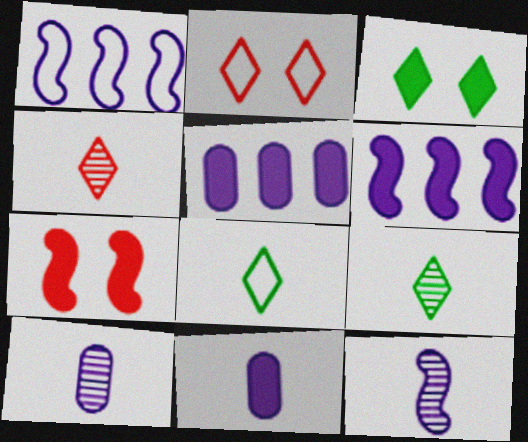[]